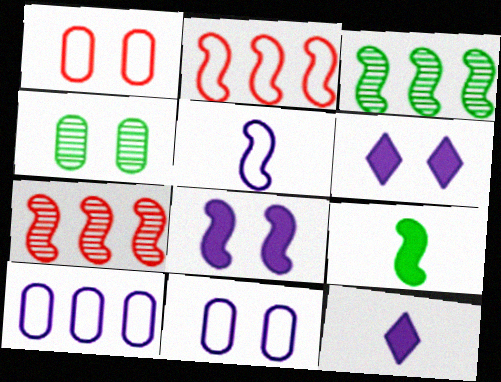[[1, 3, 12], 
[2, 4, 12]]